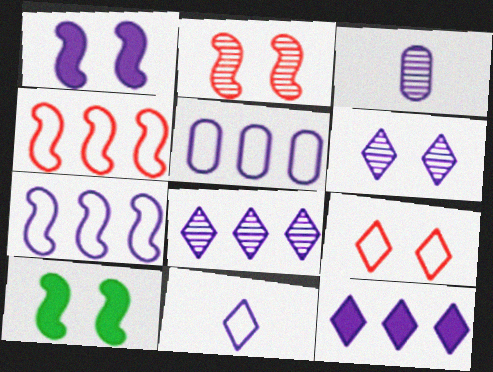[[6, 11, 12]]